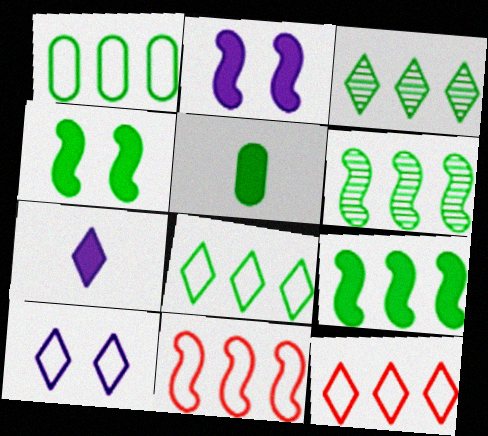[[1, 3, 9]]